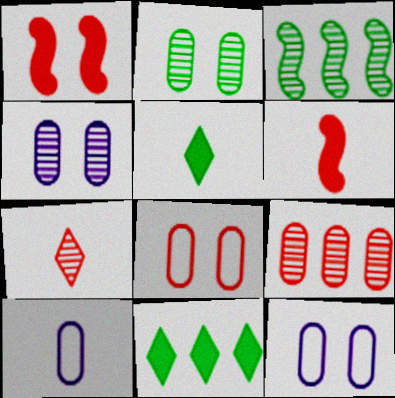[[3, 4, 7]]